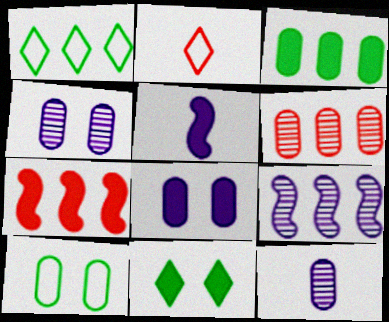[]